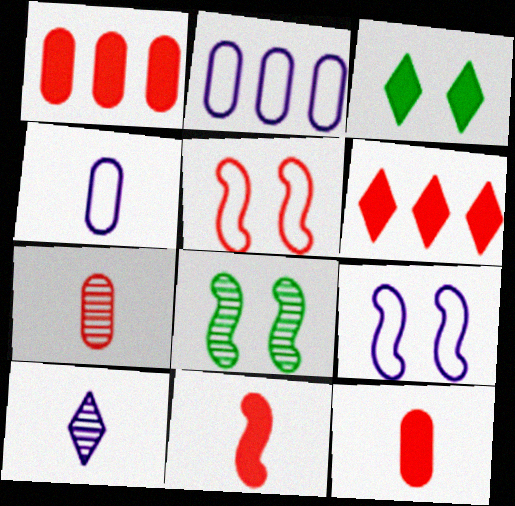[[4, 6, 8], 
[5, 6, 7]]